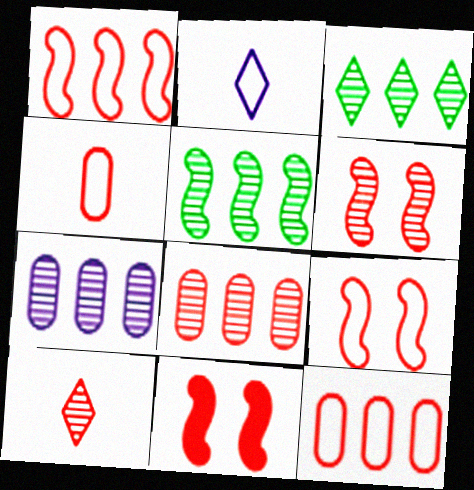[[6, 8, 10], 
[6, 9, 11], 
[10, 11, 12]]